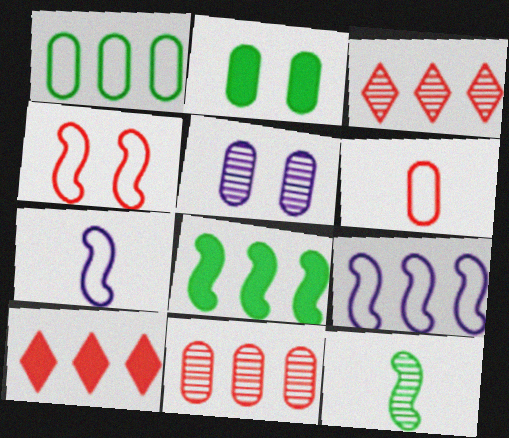[[2, 3, 7], 
[3, 5, 12]]